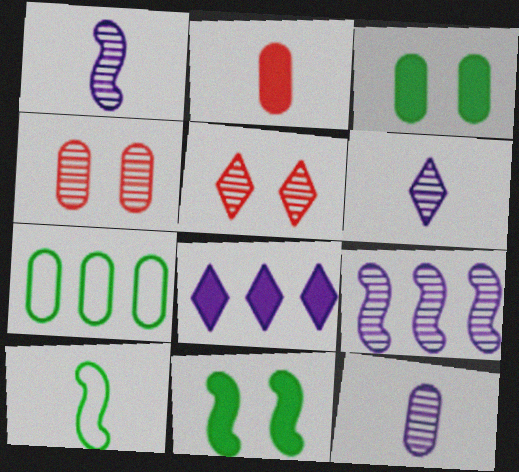[[1, 6, 12], 
[2, 6, 10], 
[2, 8, 11], 
[4, 8, 10]]